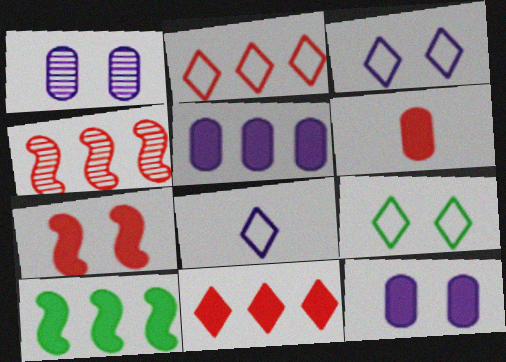[[1, 7, 9], 
[2, 8, 9], 
[5, 10, 11], 
[6, 7, 11]]